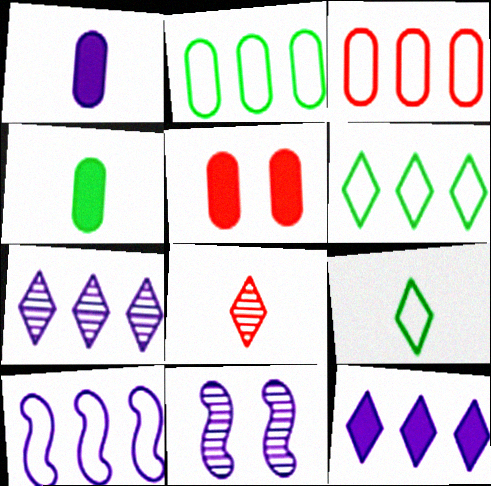[[3, 6, 10]]